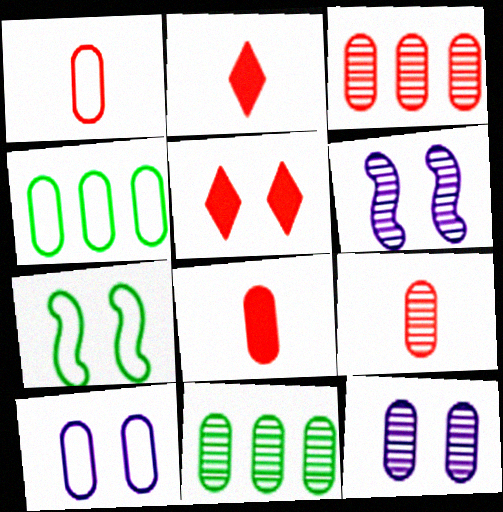[[1, 4, 10], 
[1, 8, 9], 
[2, 4, 6], 
[4, 8, 12], 
[5, 7, 12], 
[8, 10, 11], 
[9, 11, 12]]